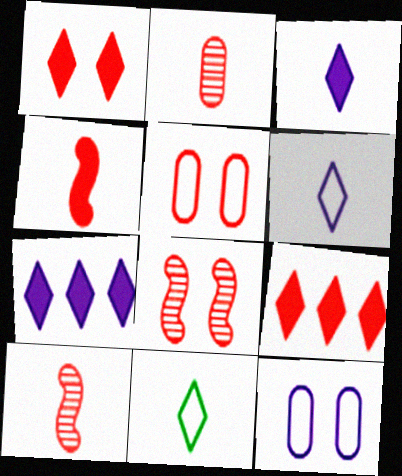[[1, 5, 8], 
[5, 9, 10]]